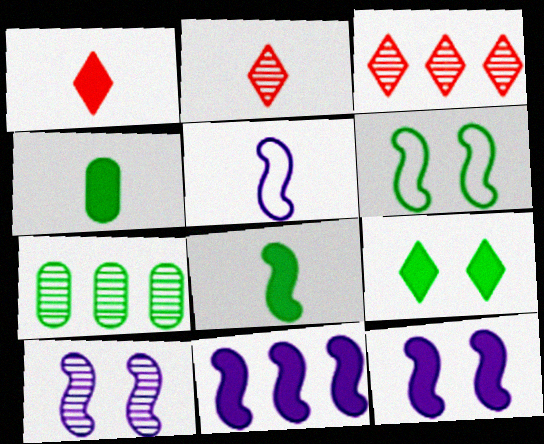[[2, 4, 5], 
[2, 7, 10], 
[5, 10, 11]]